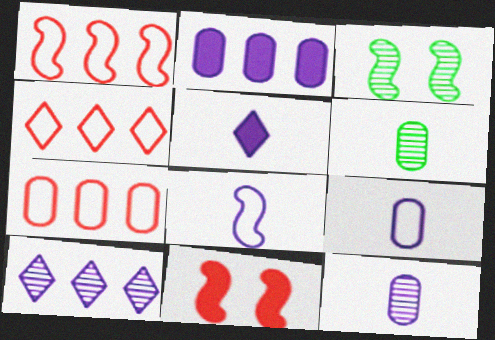[[1, 4, 7], 
[3, 5, 7], 
[5, 8, 12]]